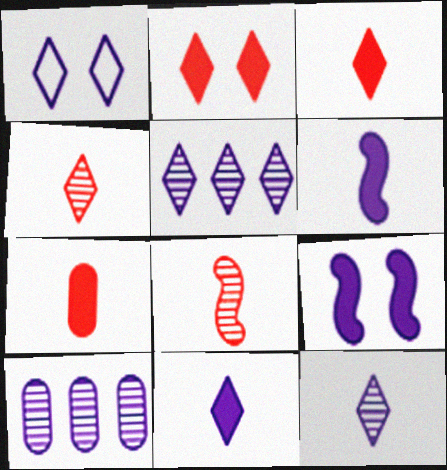[[1, 5, 11], 
[1, 6, 10]]